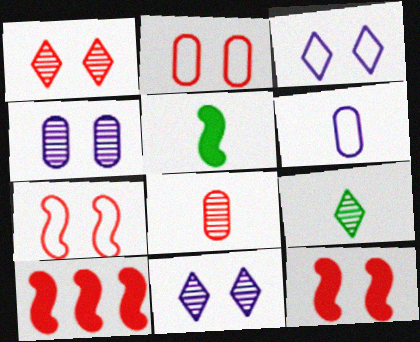[[1, 2, 12]]